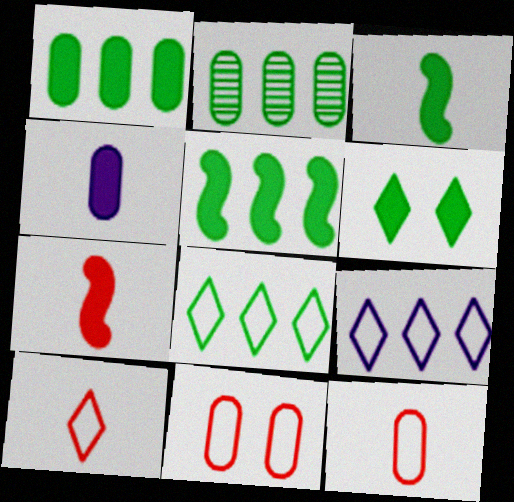[[1, 3, 6], 
[2, 4, 11], 
[2, 5, 8]]